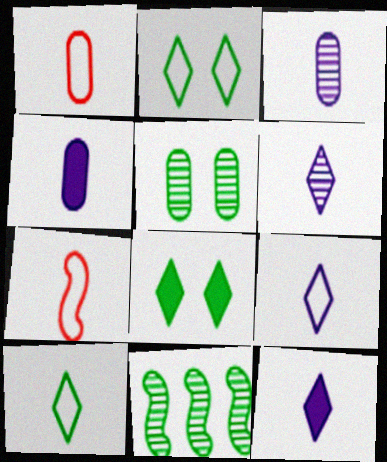[[6, 9, 12]]